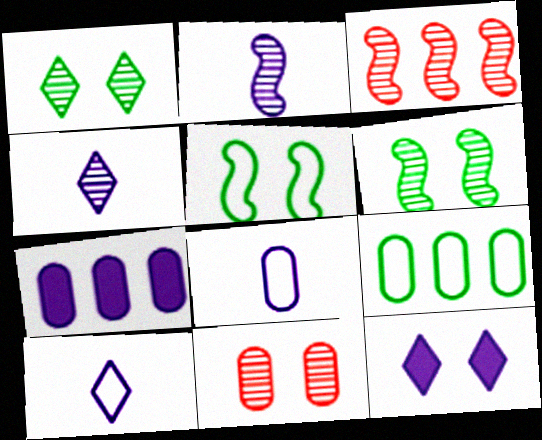[[2, 3, 6], 
[5, 11, 12]]